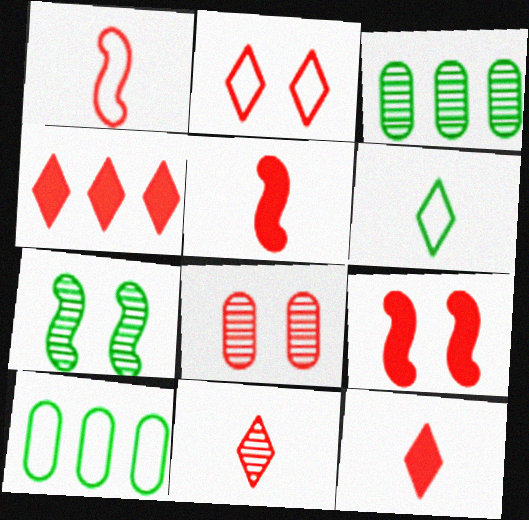[[1, 4, 8], 
[2, 4, 11], 
[2, 8, 9]]